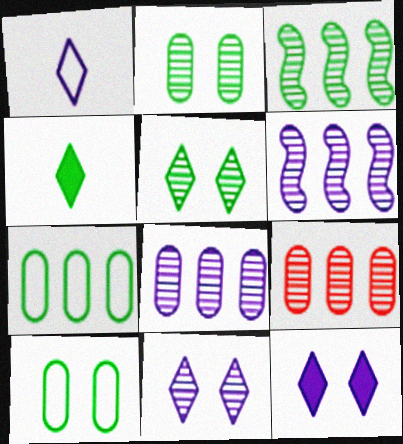[[3, 4, 10]]